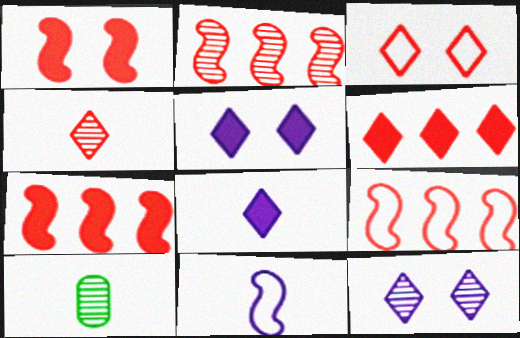[[2, 7, 9], 
[2, 10, 12], 
[3, 4, 6], 
[5, 9, 10]]